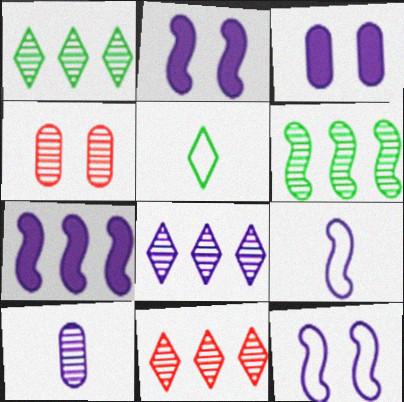[[1, 8, 11], 
[3, 8, 9], 
[4, 5, 7]]